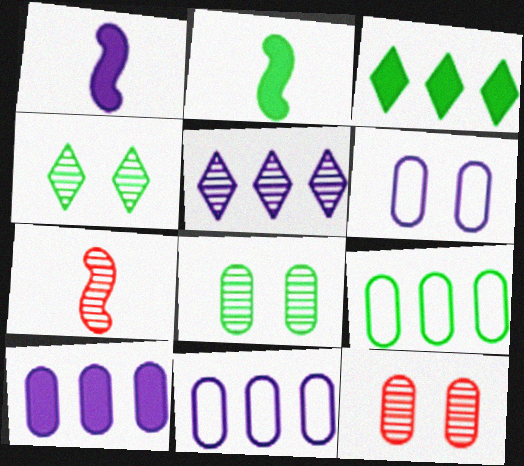[[1, 5, 6], 
[2, 4, 9], 
[3, 6, 7], 
[5, 7, 8]]